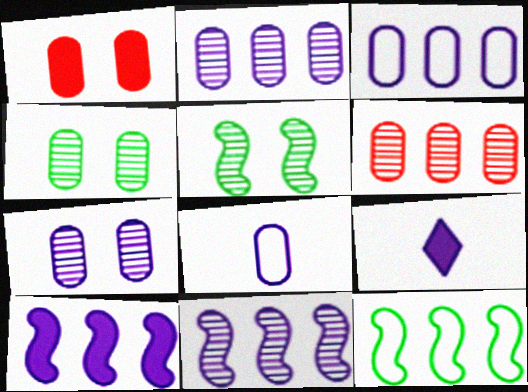[]